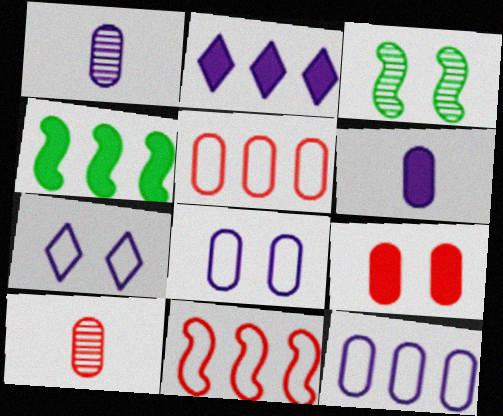[[3, 7, 9], 
[4, 7, 10], 
[5, 9, 10]]